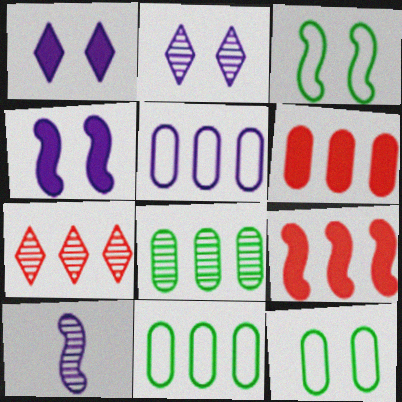[[1, 5, 10], 
[3, 9, 10], 
[5, 6, 8]]